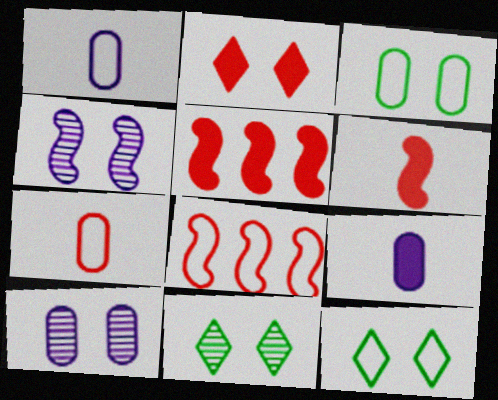[[1, 5, 11], 
[1, 8, 12], 
[2, 3, 4], 
[8, 9, 11]]